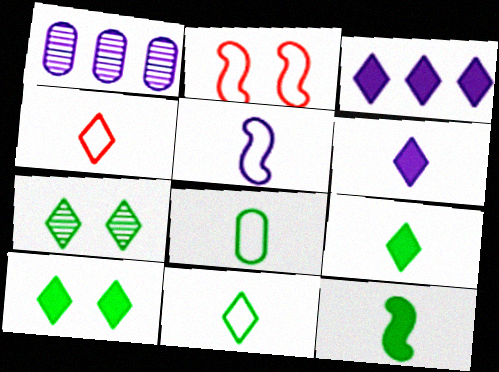[[1, 2, 9], 
[3, 4, 7], 
[4, 5, 8]]